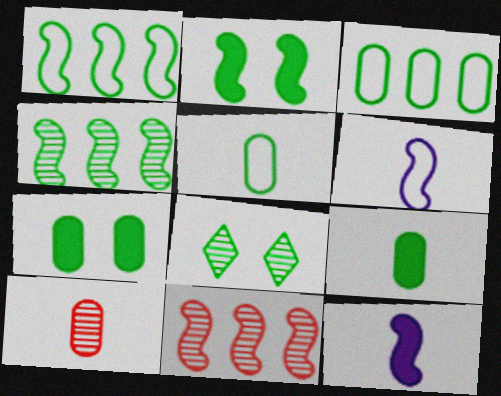[[1, 8, 9], 
[2, 6, 11]]